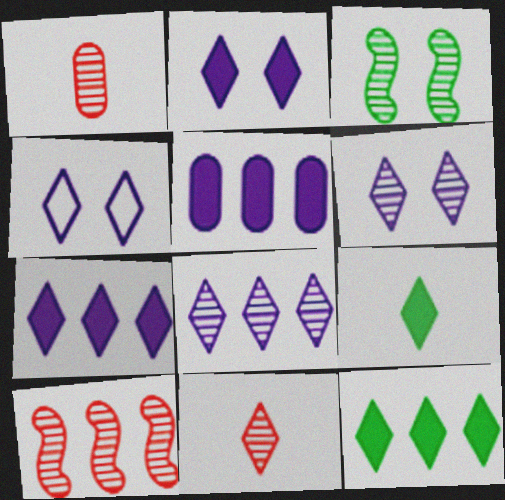[[1, 3, 8], 
[2, 4, 6], 
[4, 11, 12]]